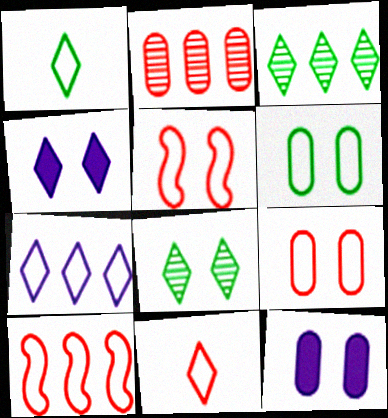[[3, 4, 11], 
[5, 8, 12], 
[9, 10, 11]]